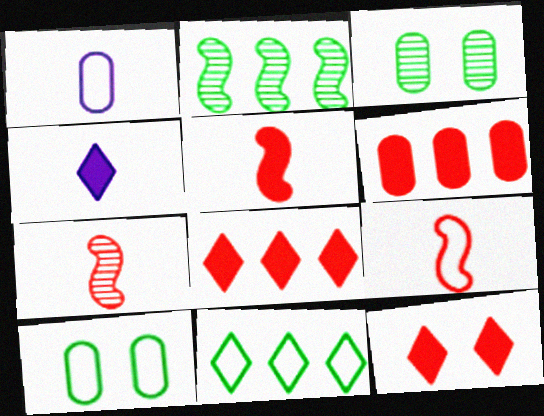[[1, 2, 12], 
[1, 3, 6], 
[5, 6, 12], 
[5, 7, 9]]